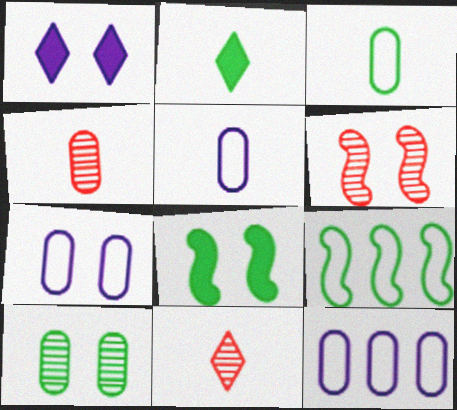[[1, 4, 9], 
[2, 6, 12], 
[2, 9, 10], 
[5, 7, 12], 
[8, 11, 12]]